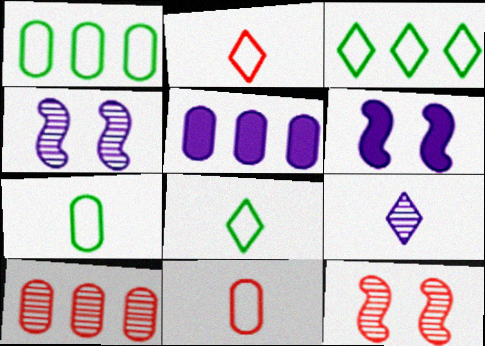[[1, 5, 10], 
[5, 8, 12], 
[6, 8, 10]]